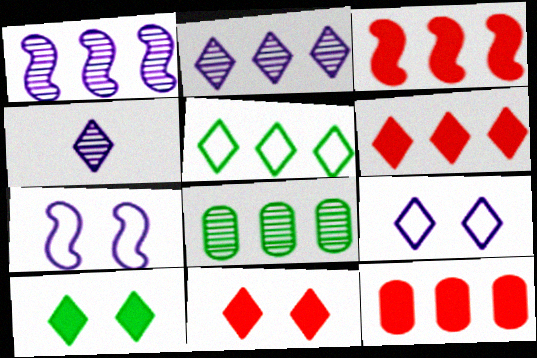[[1, 5, 12], 
[2, 5, 6], 
[3, 6, 12], 
[4, 5, 11]]